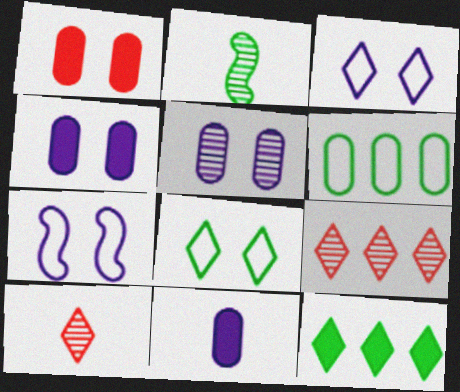[[2, 5, 9], 
[3, 10, 12]]